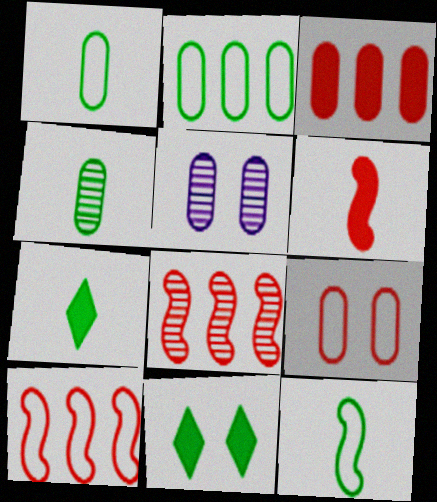[[1, 3, 5], 
[4, 7, 12], 
[5, 7, 10]]